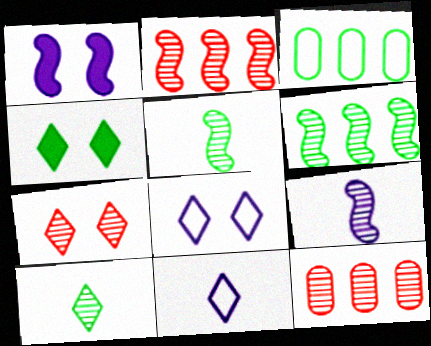[[3, 4, 5], 
[4, 7, 8]]